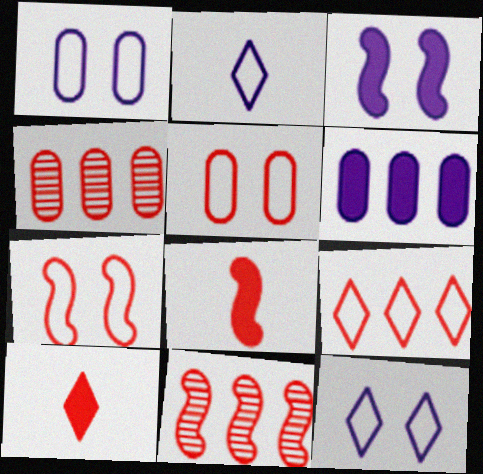[[4, 7, 10], 
[5, 10, 11], 
[7, 8, 11]]